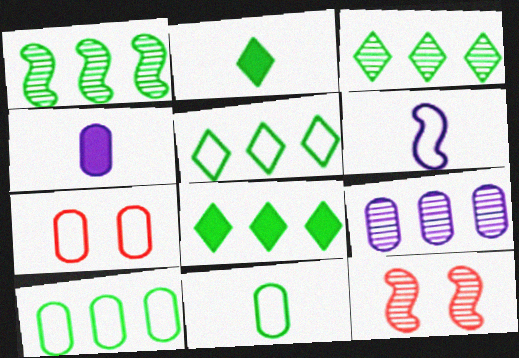[[1, 8, 10], 
[3, 5, 8], 
[4, 5, 12], 
[5, 6, 7]]